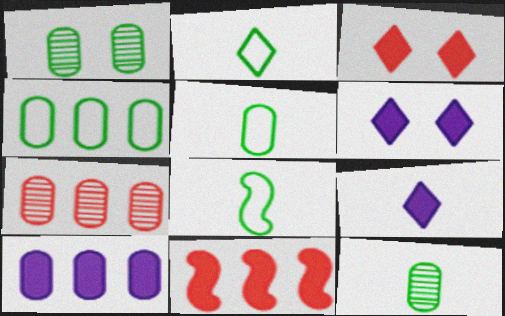[[2, 5, 8], 
[4, 7, 10], 
[6, 7, 8]]